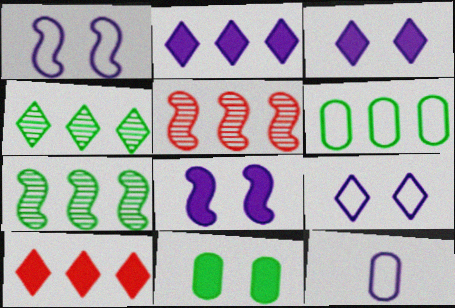[[2, 5, 6]]